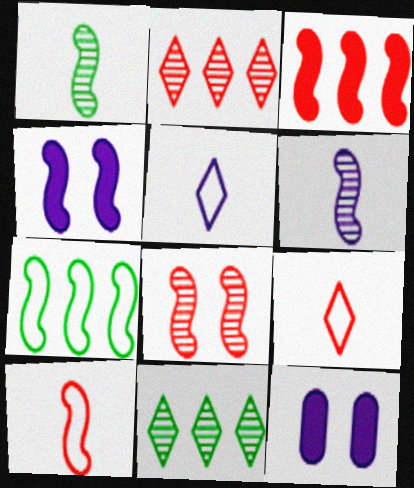[[3, 8, 10], 
[10, 11, 12]]